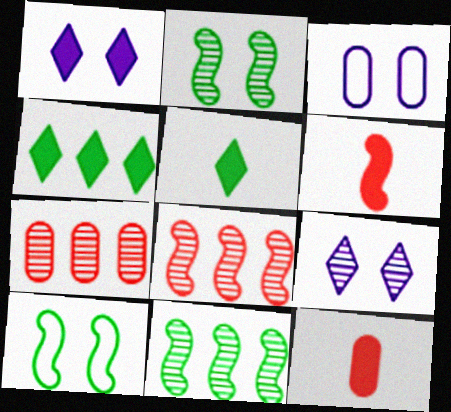[[3, 5, 8]]